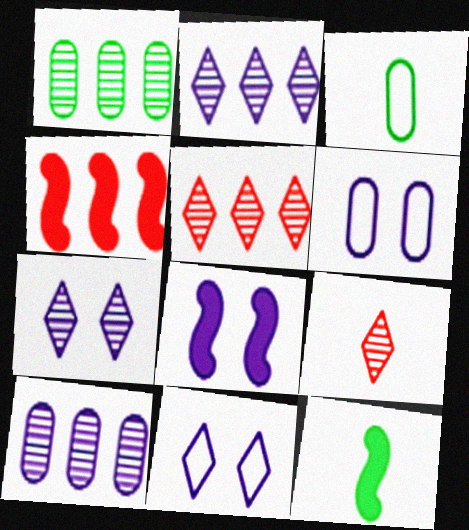[[3, 4, 7], 
[3, 5, 8], 
[4, 8, 12], 
[5, 6, 12], 
[6, 7, 8]]